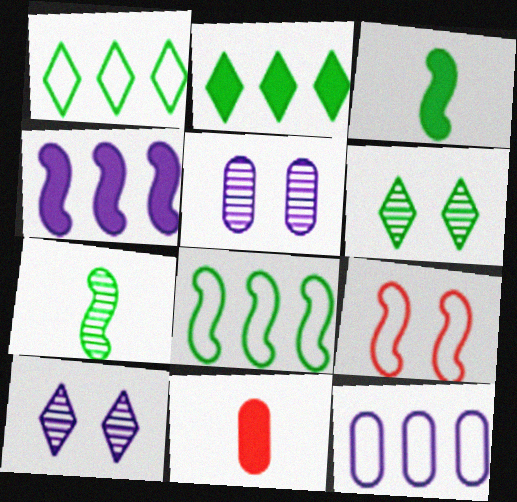[[4, 7, 9], 
[8, 10, 11]]